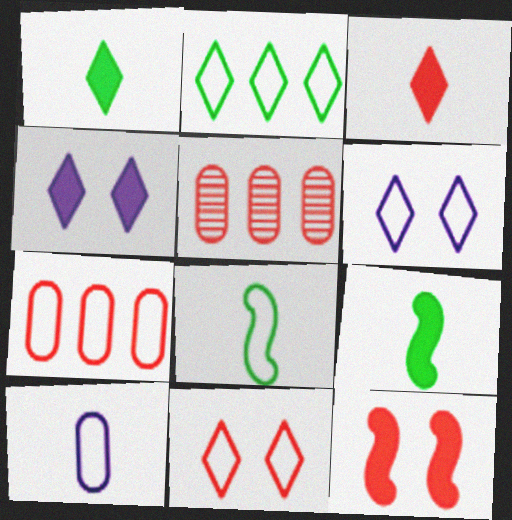[[4, 5, 8], 
[5, 6, 9], 
[6, 7, 8]]